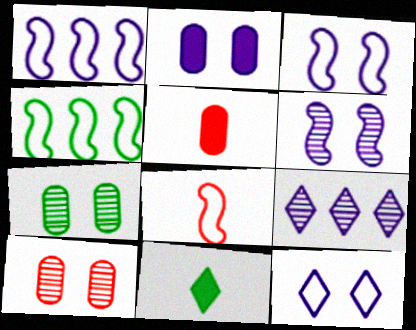[[1, 10, 11], 
[2, 6, 12], 
[3, 4, 8], 
[4, 7, 11]]